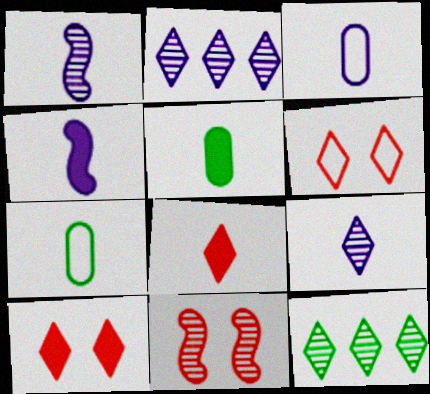[[1, 7, 8], 
[3, 4, 9], 
[4, 5, 8]]